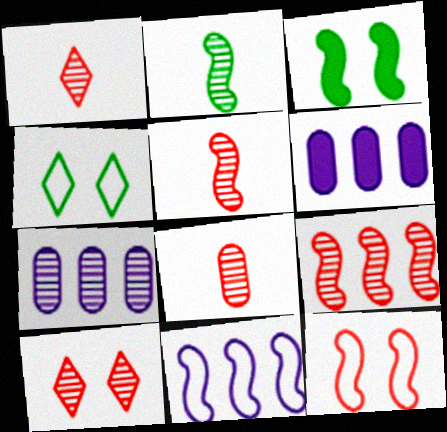[[1, 5, 8], 
[2, 7, 10], 
[3, 5, 11], 
[4, 5, 6], 
[8, 9, 10]]